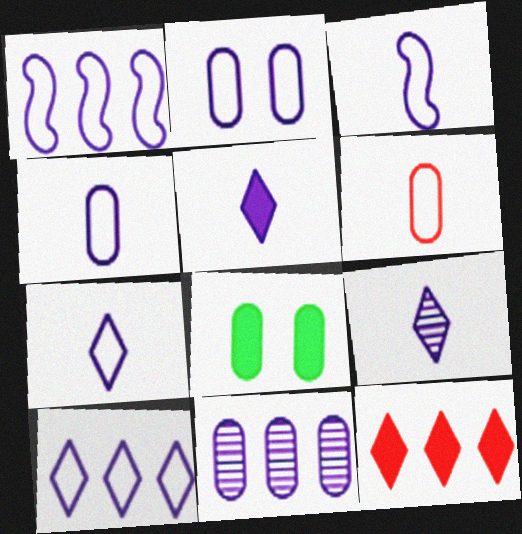[[1, 2, 7], 
[2, 3, 10], 
[3, 4, 7], 
[5, 7, 9], 
[6, 8, 11]]